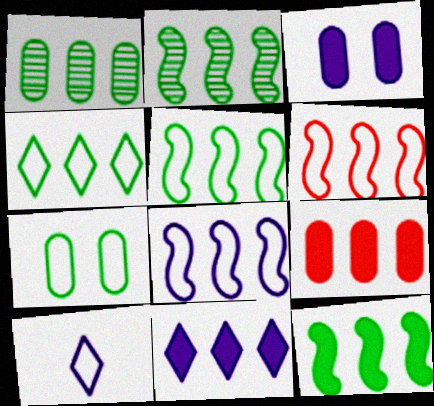[[1, 4, 12], 
[1, 6, 11], 
[2, 5, 12], 
[5, 6, 8], 
[6, 7, 10], 
[9, 11, 12]]